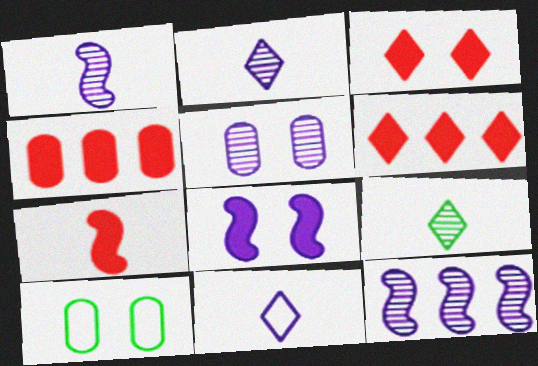[[1, 6, 10], 
[2, 5, 12], 
[3, 4, 7]]